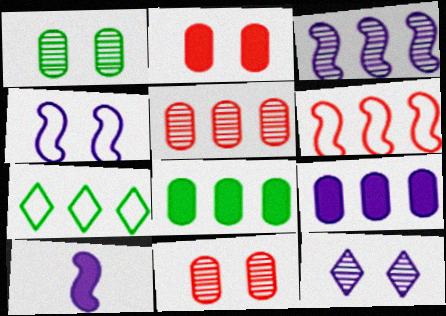[[3, 4, 10], 
[7, 10, 11]]